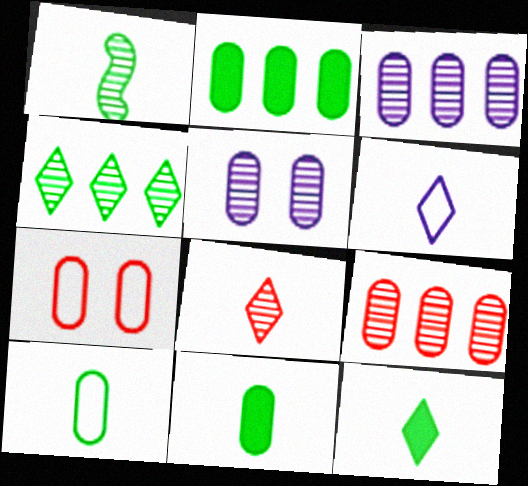[[1, 10, 12], 
[3, 7, 11], 
[6, 8, 12]]